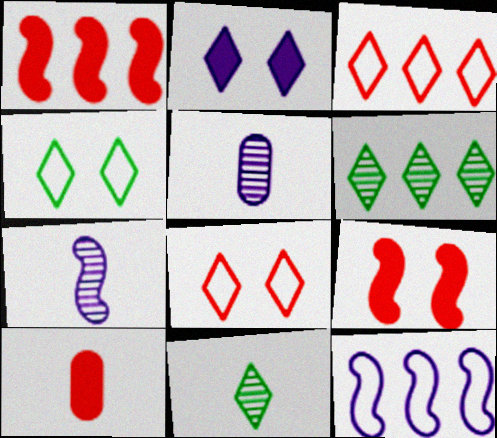[[1, 4, 5], 
[2, 3, 11], 
[2, 5, 12]]